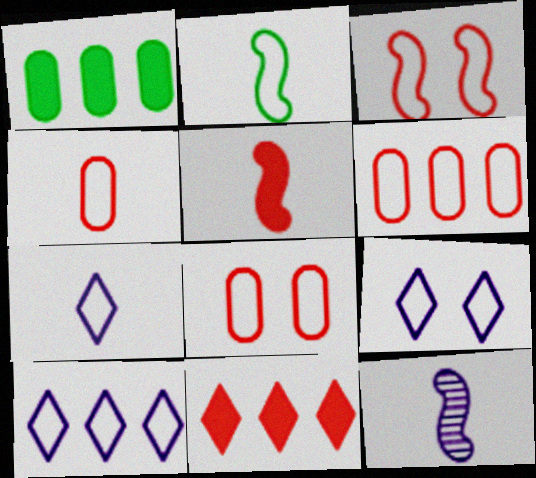[[2, 4, 7], 
[2, 5, 12], 
[2, 6, 9], 
[2, 8, 10], 
[4, 6, 8], 
[7, 9, 10]]